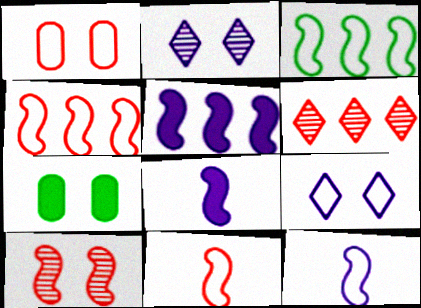[[3, 8, 10], 
[6, 7, 12], 
[7, 9, 10]]